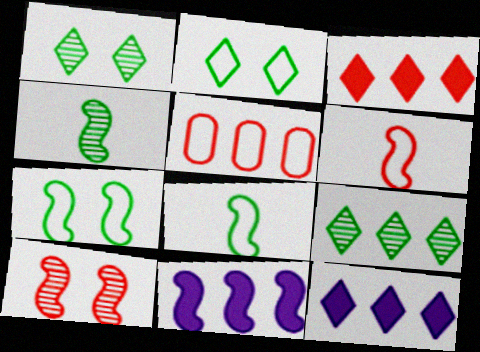[[5, 9, 11], 
[8, 10, 11]]